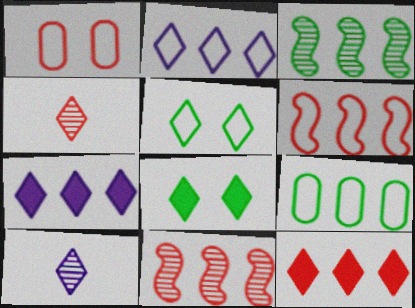[[2, 4, 8], 
[2, 6, 9], 
[4, 5, 7], 
[5, 10, 12], 
[7, 9, 11]]